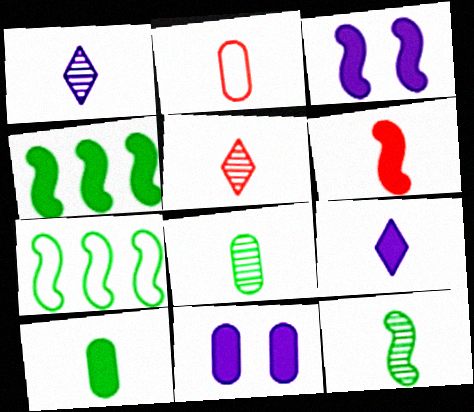[[2, 5, 6], 
[2, 9, 12], 
[3, 4, 6], 
[5, 7, 11], 
[6, 9, 10]]